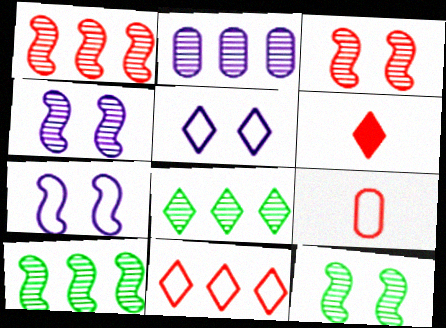[[1, 2, 8], 
[3, 4, 12], 
[5, 6, 8]]